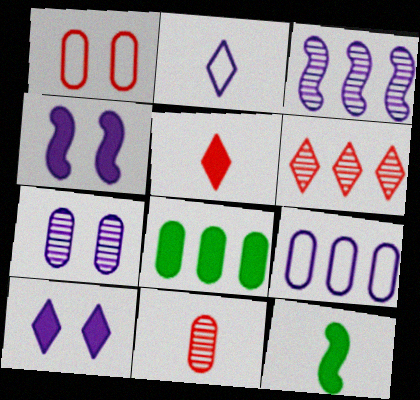[[2, 11, 12], 
[4, 5, 8]]